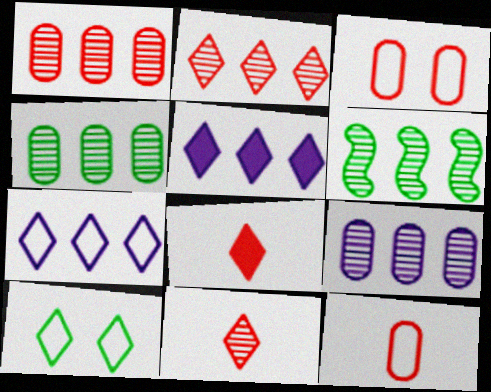[[1, 4, 9], 
[2, 6, 9], 
[5, 10, 11]]